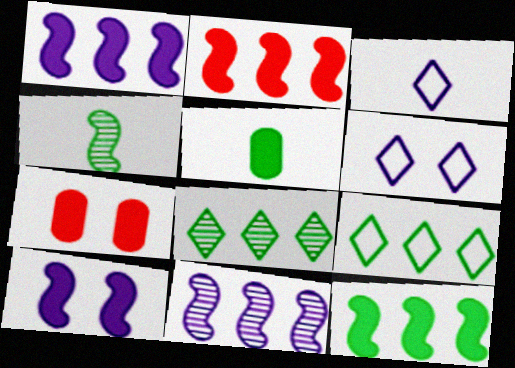[[1, 2, 12]]